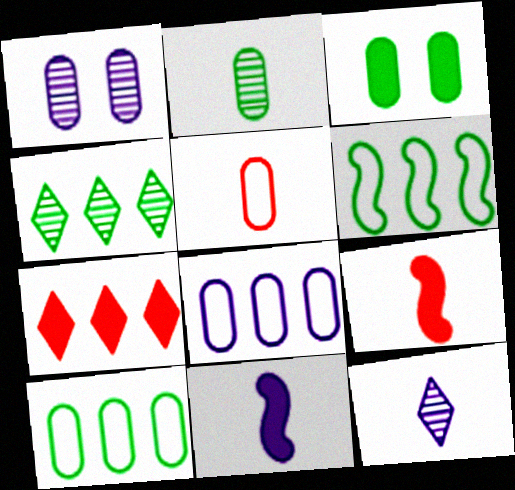[[2, 3, 10], 
[3, 7, 11]]